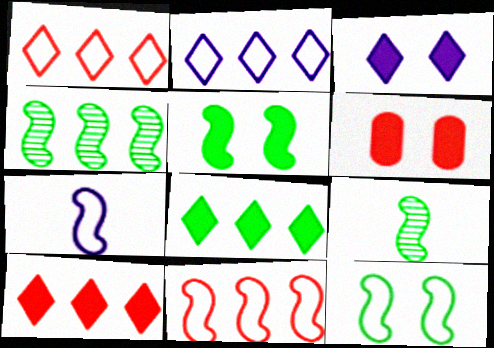[[2, 6, 9], 
[3, 5, 6], 
[7, 11, 12]]